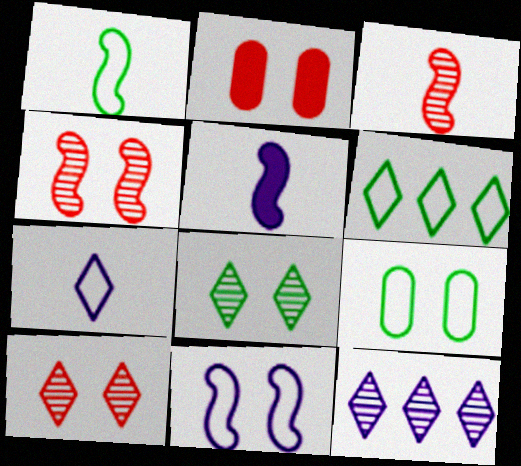[[1, 2, 12], 
[1, 3, 5], 
[1, 6, 9], 
[2, 8, 11]]